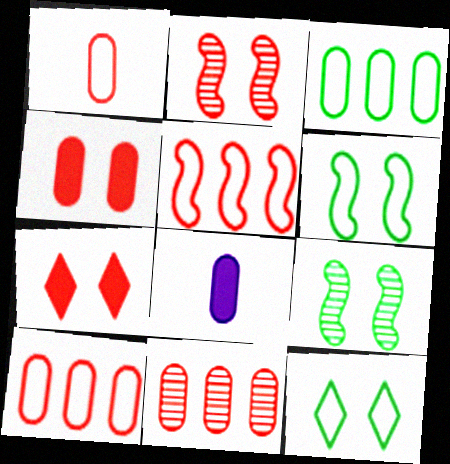[[1, 4, 11]]